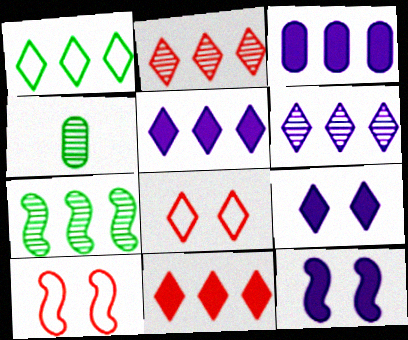[[1, 2, 5], 
[1, 6, 11], 
[4, 5, 10]]